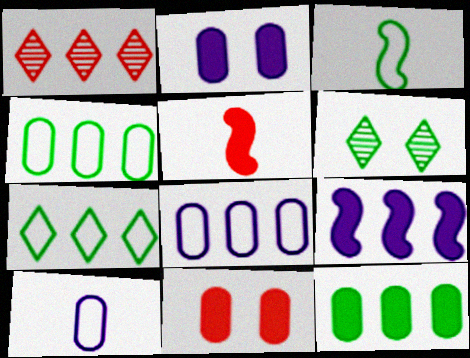[[1, 2, 3], 
[1, 4, 9], 
[3, 6, 12], 
[5, 6, 8]]